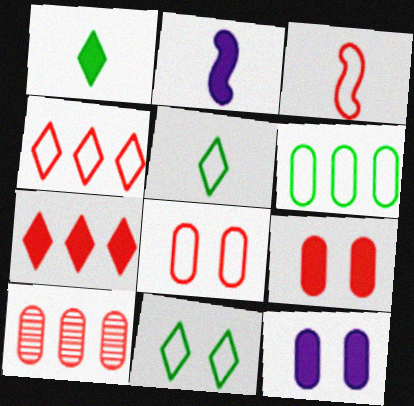[[2, 10, 11], 
[3, 4, 8]]